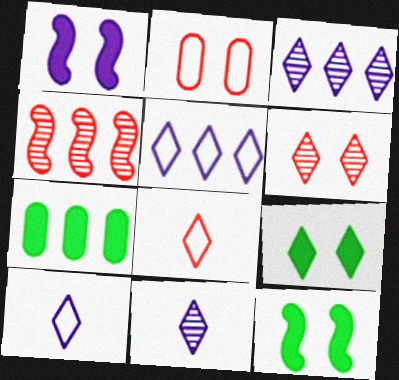[[3, 8, 9], 
[4, 5, 7]]